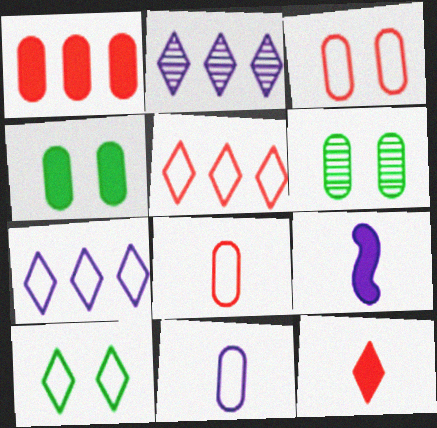[[1, 6, 11], 
[2, 10, 12], 
[5, 6, 9]]